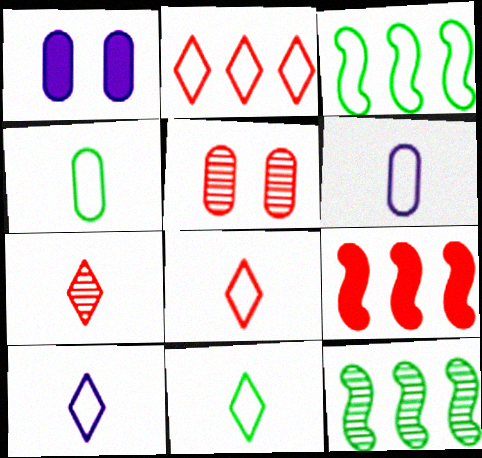[[1, 3, 7], 
[1, 8, 12], 
[5, 8, 9], 
[8, 10, 11]]